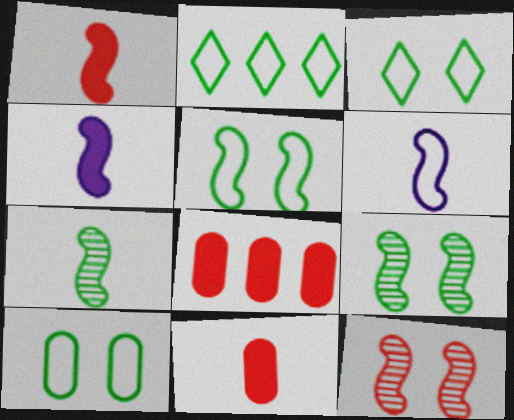[[1, 6, 7], 
[3, 5, 10]]